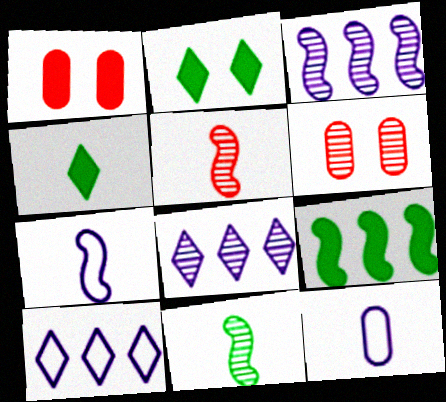[[1, 10, 11], 
[4, 5, 12], 
[6, 8, 11]]